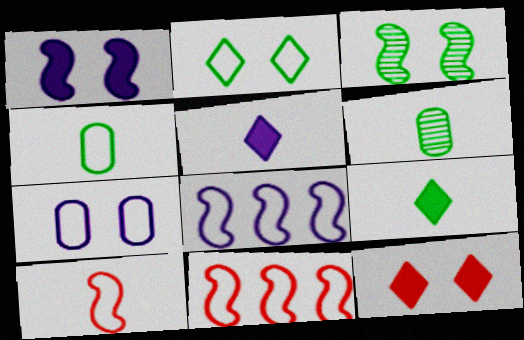[[3, 7, 12], 
[5, 6, 10], 
[6, 8, 12]]